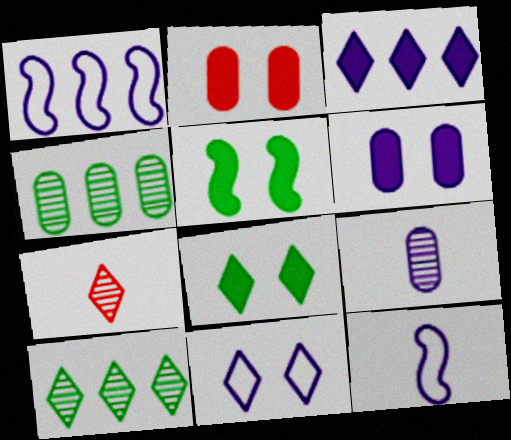[[2, 10, 12]]